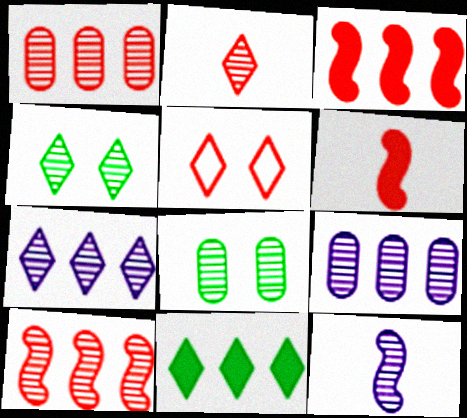[[1, 4, 12], 
[1, 5, 6], 
[2, 4, 7]]